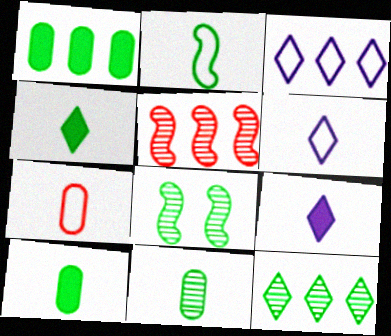[[1, 3, 5], 
[2, 4, 11], 
[2, 6, 7], 
[8, 11, 12]]